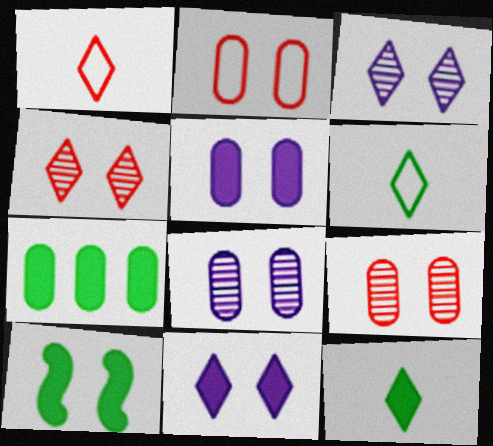[[2, 3, 10], 
[7, 10, 12]]